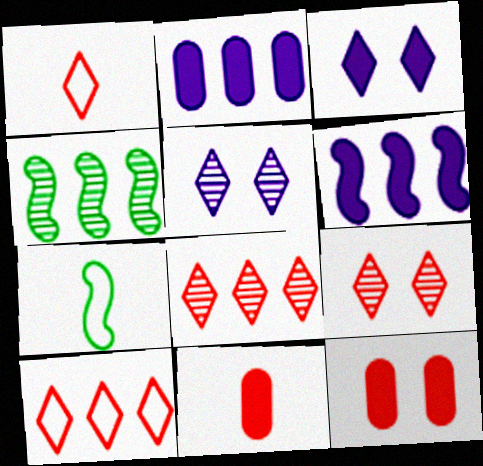[[2, 4, 10], 
[2, 7, 9]]